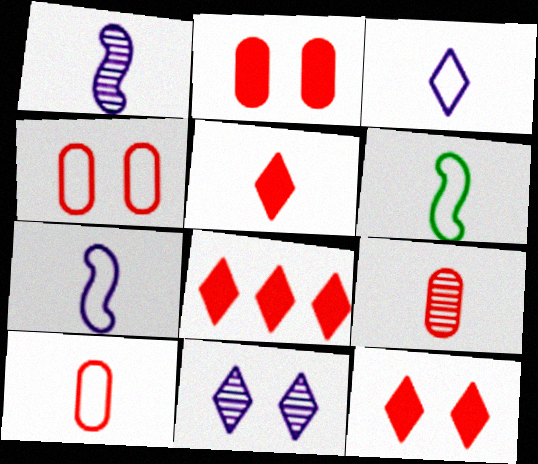[[3, 6, 10], 
[5, 8, 12]]